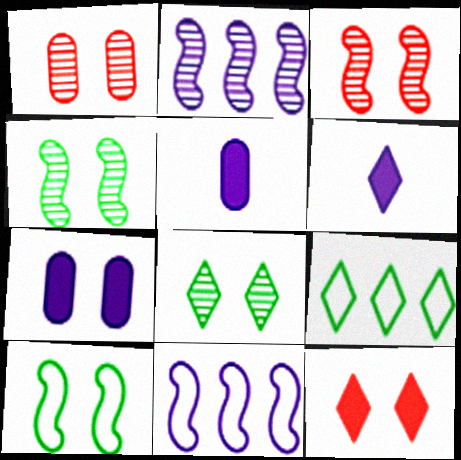[[3, 5, 9]]